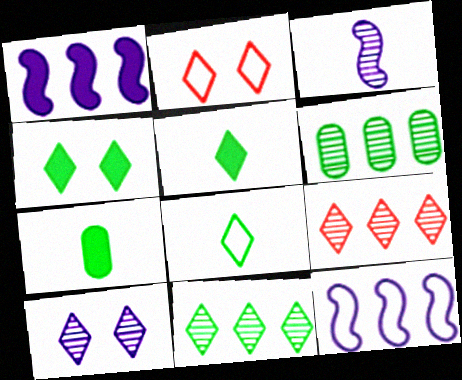[[2, 4, 10], 
[4, 8, 11]]